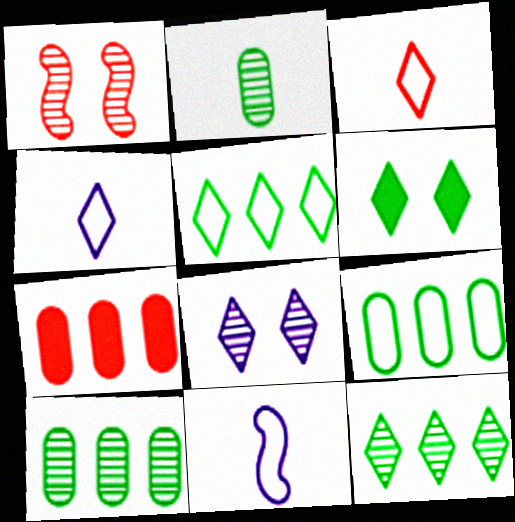[[1, 3, 7]]